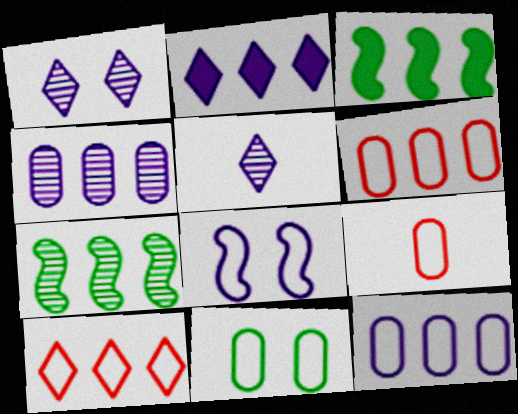[[1, 3, 9], 
[2, 6, 7], 
[3, 4, 10], 
[9, 11, 12]]